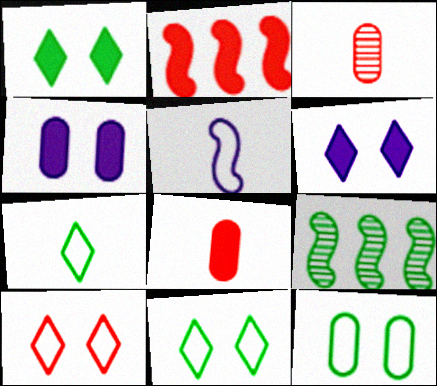[[2, 3, 10]]